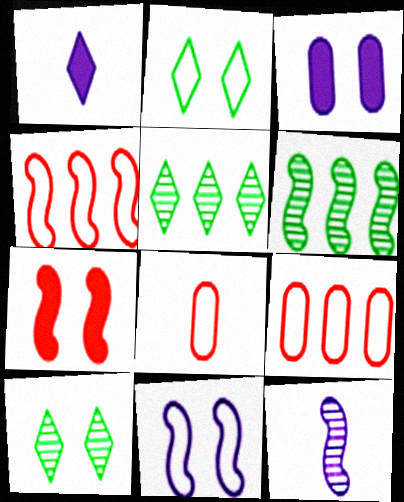[]